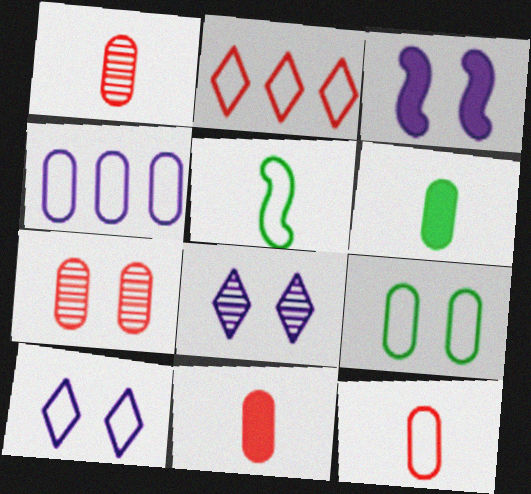[[1, 11, 12], 
[4, 6, 7], 
[4, 9, 12]]